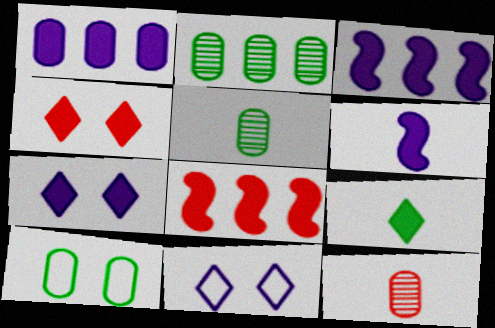[[1, 6, 7], 
[1, 10, 12], 
[5, 8, 11]]